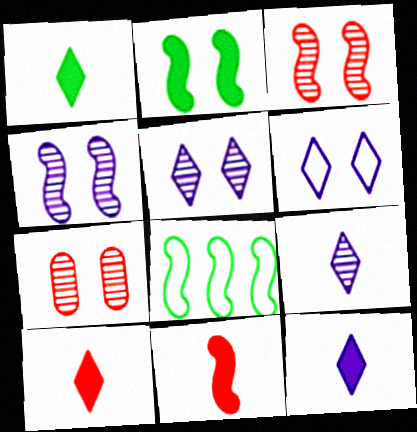[[1, 10, 12], 
[2, 6, 7], 
[4, 8, 11], 
[7, 8, 12]]